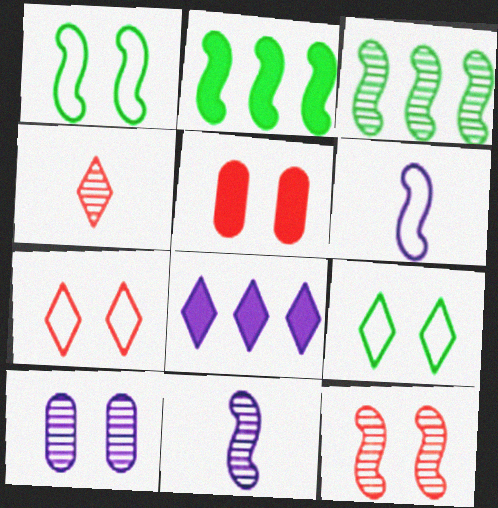[[2, 6, 12], 
[3, 4, 10], 
[3, 11, 12], 
[4, 8, 9], 
[5, 7, 12], 
[6, 8, 10]]